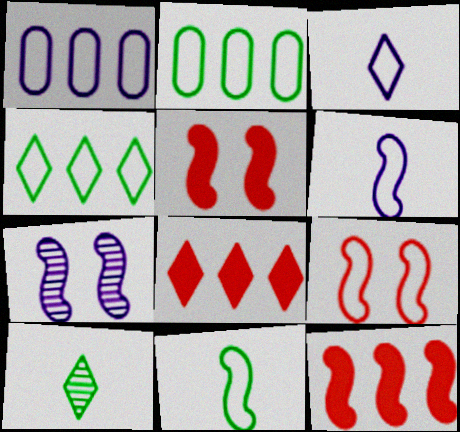[[1, 5, 10], 
[2, 3, 9], 
[7, 11, 12]]